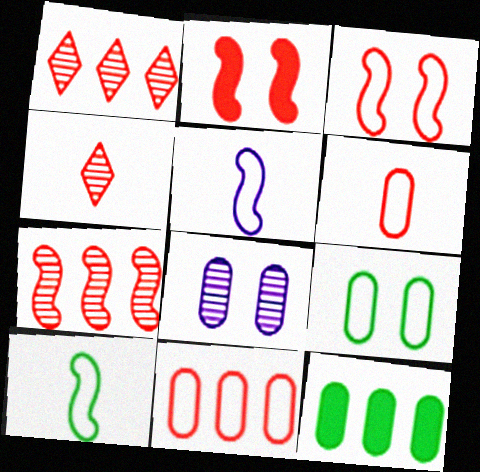[[1, 2, 6], 
[2, 4, 11], 
[6, 8, 12]]